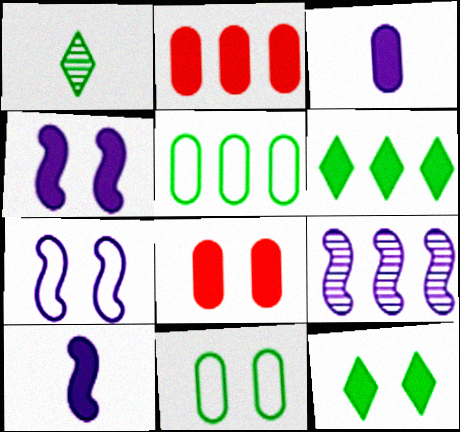[[1, 2, 7], 
[2, 10, 12], 
[4, 8, 12], 
[6, 8, 10], 
[7, 9, 10]]